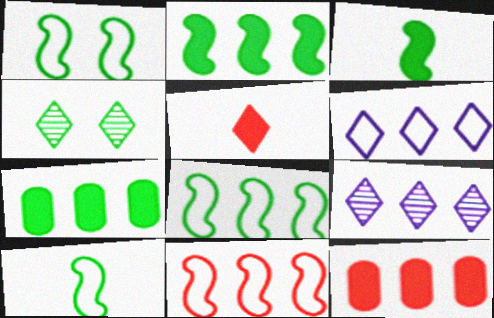[[1, 8, 10], 
[4, 5, 6], 
[4, 7, 10], 
[7, 9, 11], 
[8, 9, 12]]